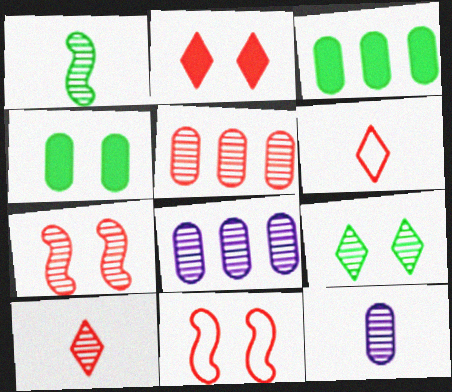[[1, 10, 12], 
[5, 7, 10]]